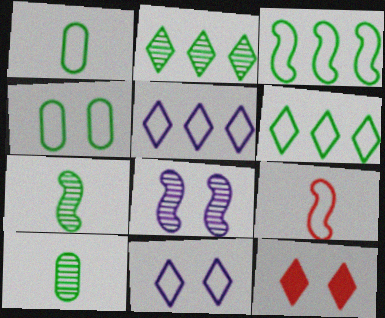[[4, 5, 9], 
[4, 8, 12]]